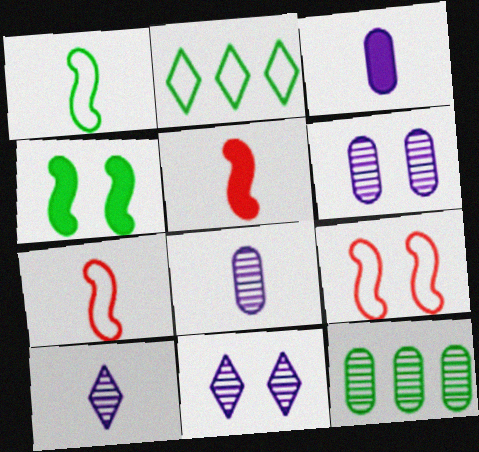[[2, 5, 6]]